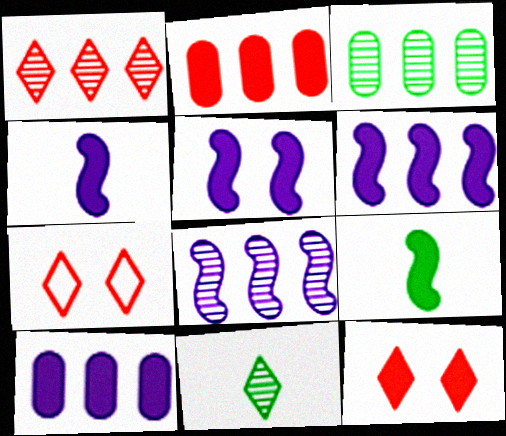[[1, 3, 8], 
[3, 4, 7], 
[4, 5, 6], 
[9, 10, 12]]